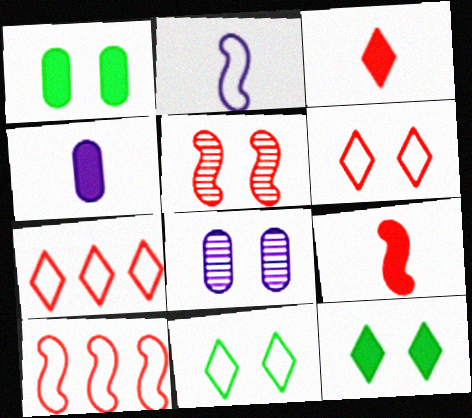[[5, 9, 10]]